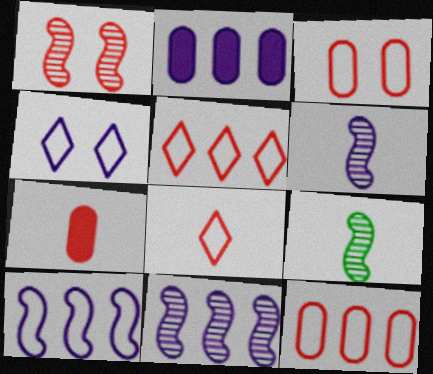[[1, 5, 7], 
[1, 9, 11], 
[2, 4, 6]]